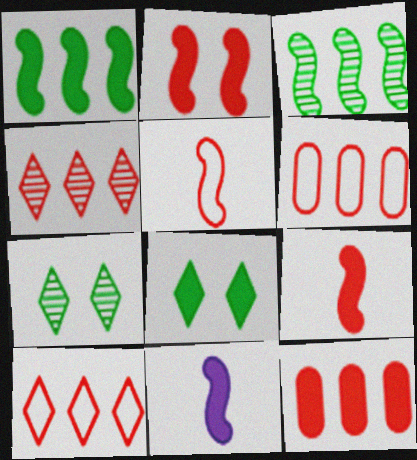[[1, 2, 11], 
[6, 7, 11], 
[8, 11, 12]]